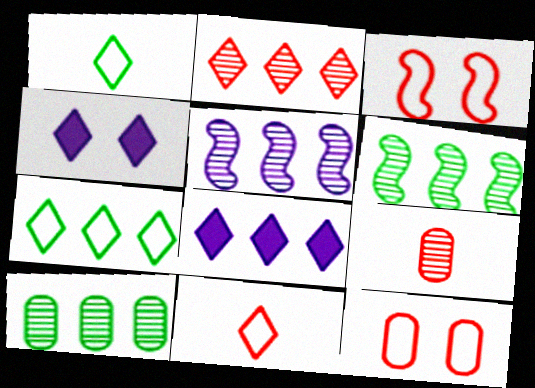[[1, 2, 4], 
[2, 5, 10], 
[2, 7, 8]]